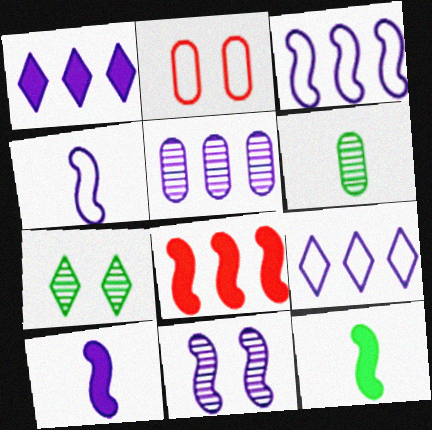[[1, 3, 5], 
[3, 10, 11]]